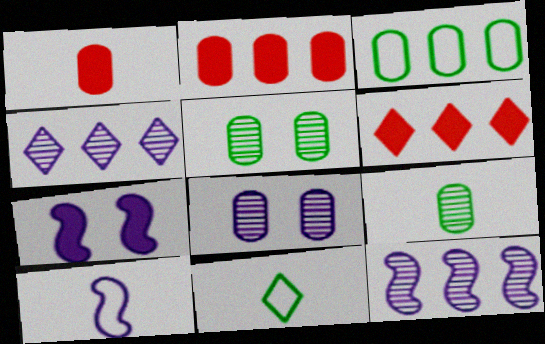[[1, 3, 8], 
[3, 6, 12], 
[5, 6, 10], 
[7, 10, 12]]